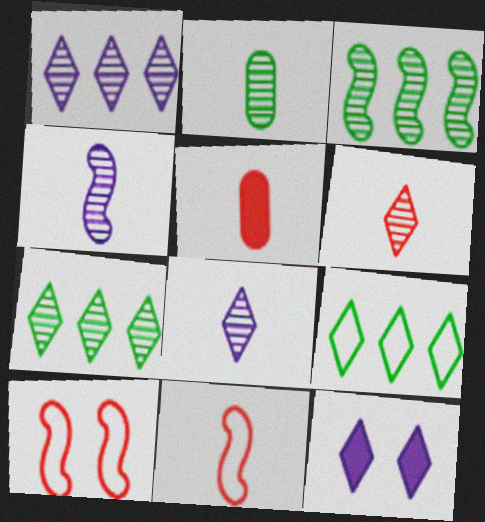[[2, 4, 6], 
[5, 6, 11], 
[6, 9, 12]]